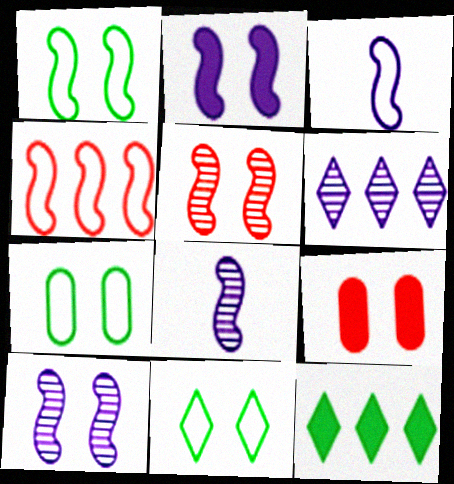[[1, 2, 5], 
[1, 3, 4], 
[1, 7, 11], 
[9, 10, 11]]